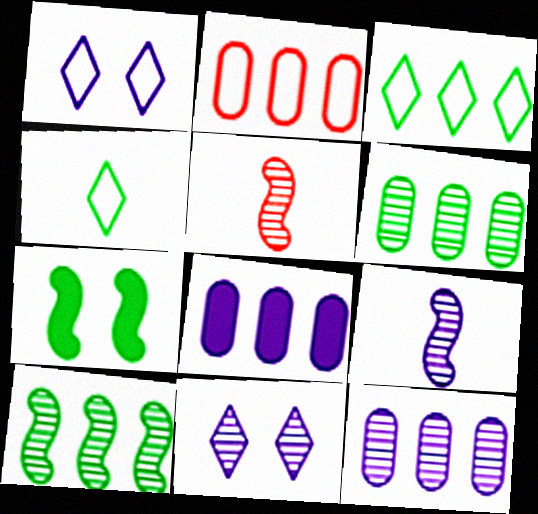[[1, 8, 9], 
[2, 6, 8], 
[4, 6, 7], 
[5, 6, 11], 
[9, 11, 12]]